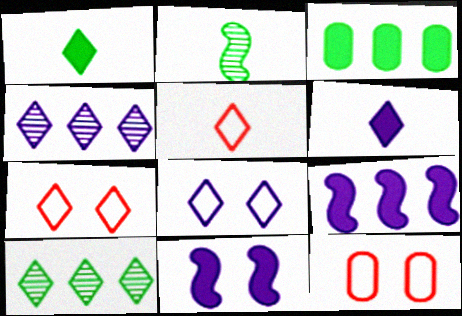[[1, 4, 7], 
[4, 6, 8], 
[6, 7, 10]]